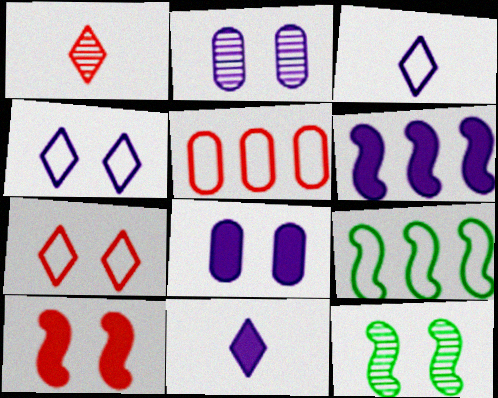[[1, 5, 10], 
[1, 8, 9], 
[2, 3, 6], 
[5, 11, 12], 
[6, 8, 11], 
[7, 8, 12]]